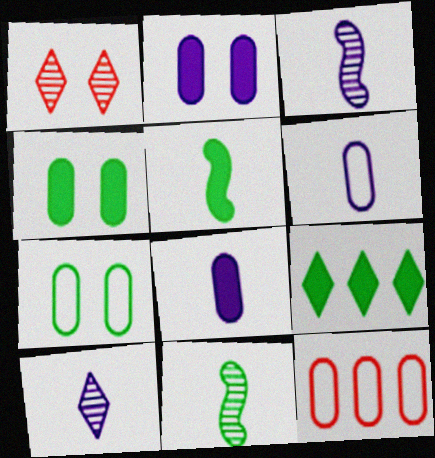[[4, 5, 9], 
[6, 7, 12], 
[7, 9, 11]]